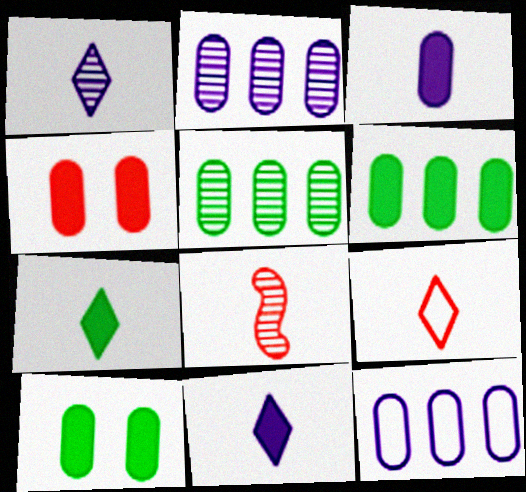[[1, 7, 9], 
[3, 4, 6]]